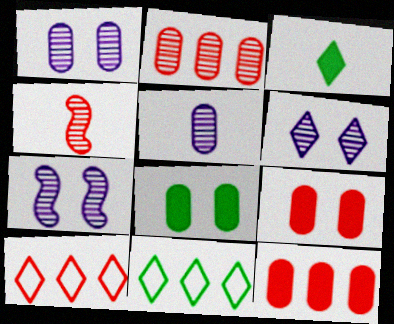[[1, 6, 7], 
[3, 6, 10], 
[4, 9, 10]]